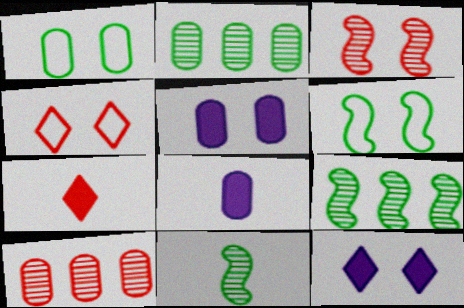[[1, 3, 12], 
[1, 8, 10], 
[4, 8, 9]]